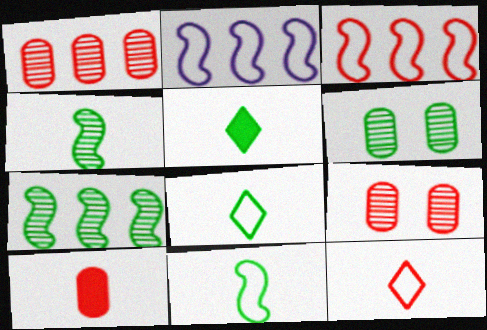[[2, 5, 9]]